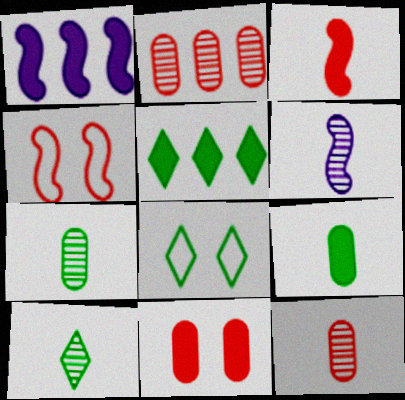[[1, 8, 12], 
[5, 8, 10], 
[6, 10, 12]]